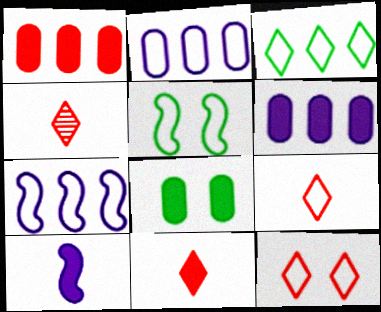[[2, 5, 9], 
[4, 5, 6], 
[4, 7, 8], 
[4, 9, 11]]